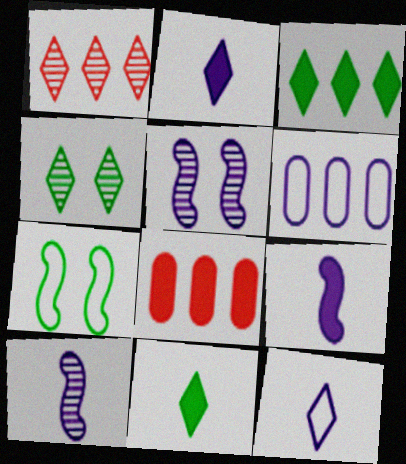[[2, 5, 6]]